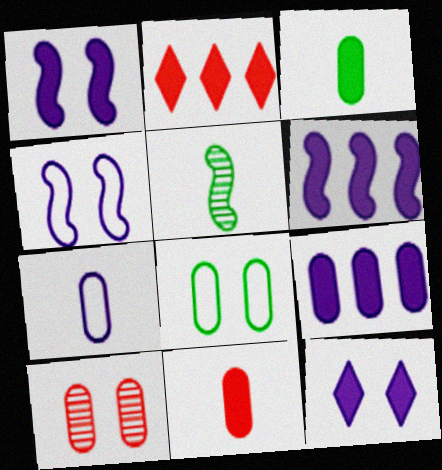[[1, 2, 3]]